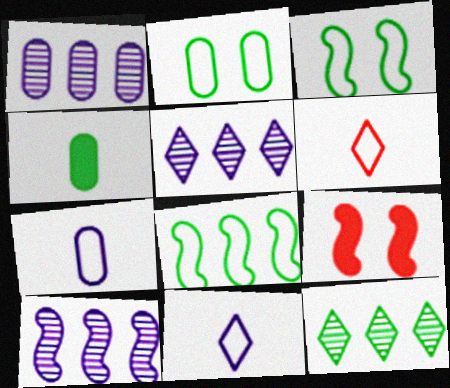[[1, 5, 10], 
[3, 4, 12], 
[7, 9, 12]]